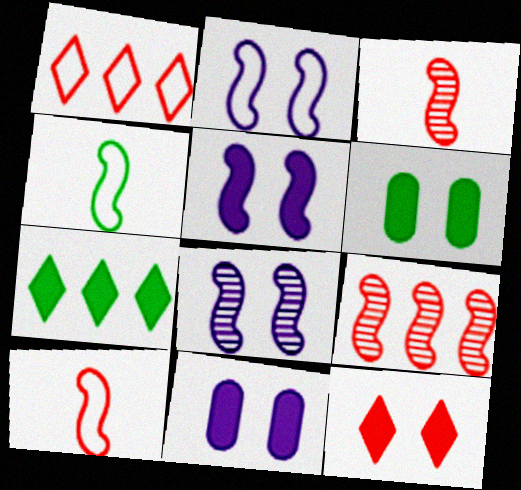[[2, 5, 8], 
[4, 5, 9], 
[5, 6, 12]]